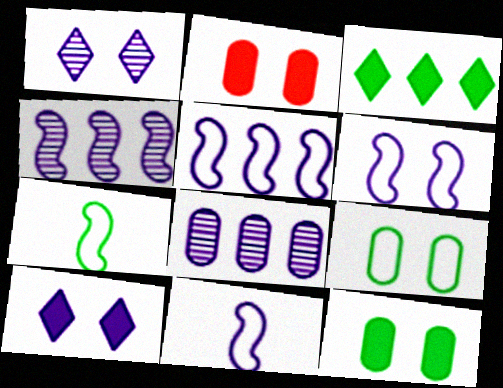[[5, 6, 11], 
[8, 10, 11]]